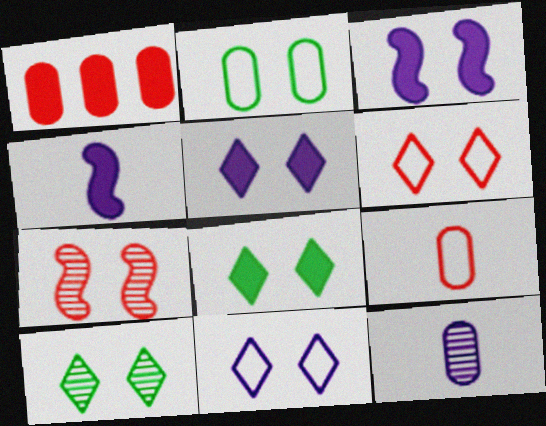[[1, 2, 12], 
[1, 4, 8], 
[2, 5, 7], 
[5, 6, 10]]